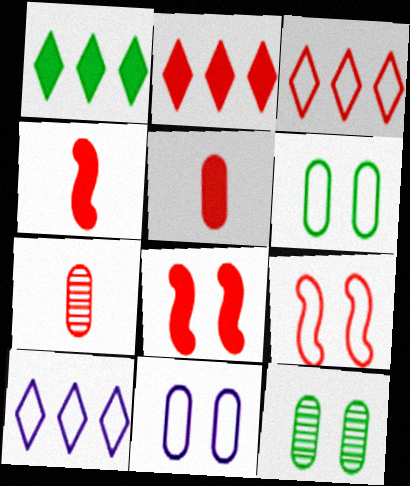[[2, 5, 8], 
[2, 7, 9], 
[3, 7, 8], 
[4, 10, 12]]